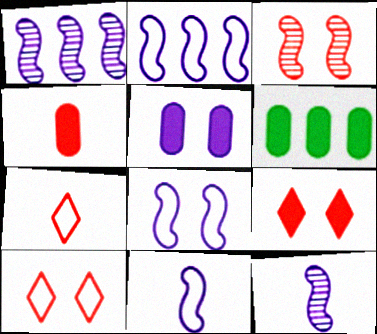[[2, 8, 11], 
[4, 5, 6], 
[6, 10, 12]]